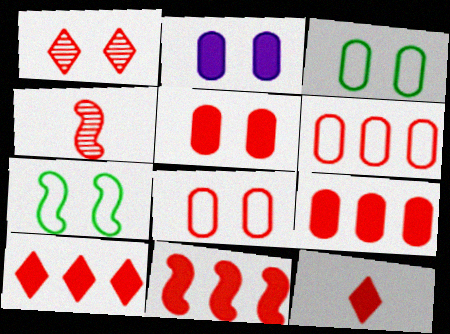[[1, 2, 7], 
[4, 8, 10], 
[5, 11, 12], 
[9, 10, 11]]